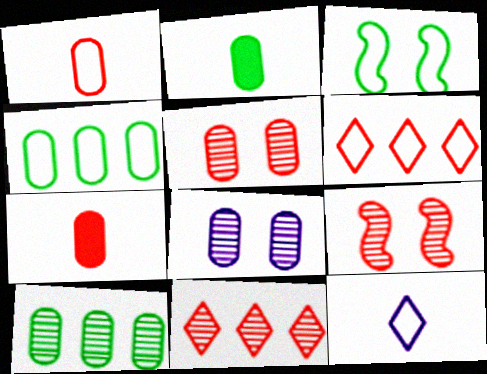[[4, 7, 8], 
[6, 7, 9]]